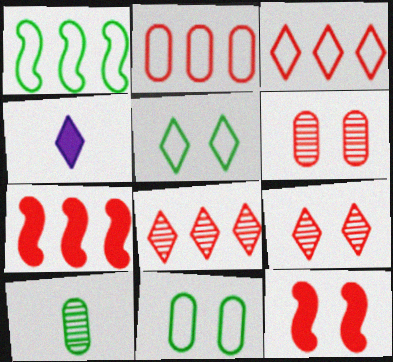[[1, 4, 6], 
[2, 7, 8], 
[4, 5, 8]]